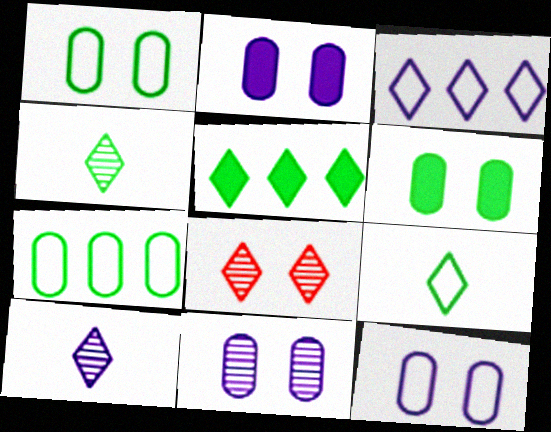[[2, 11, 12]]